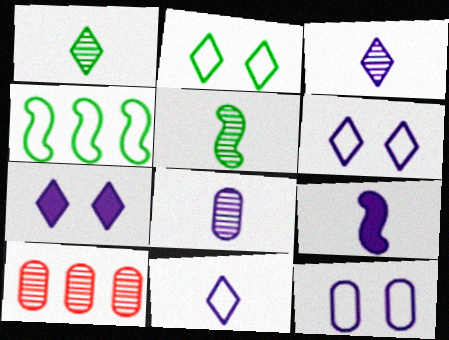[[2, 9, 10], 
[8, 9, 11]]